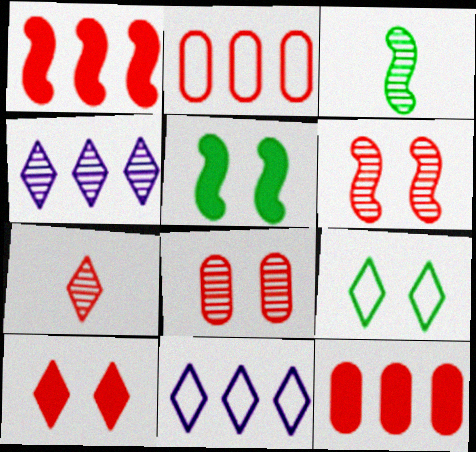[[3, 4, 8]]